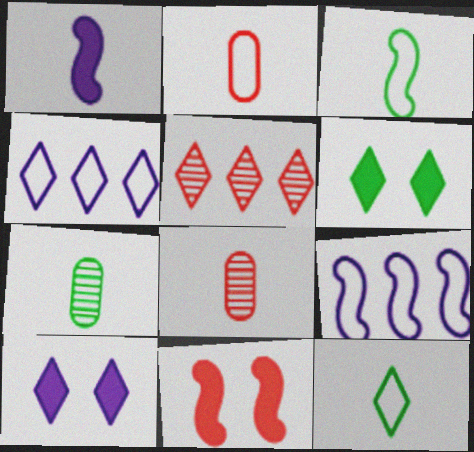[[1, 8, 12], 
[2, 5, 11], 
[4, 7, 11], 
[5, 10, 12], 
[6, 8, 9]]